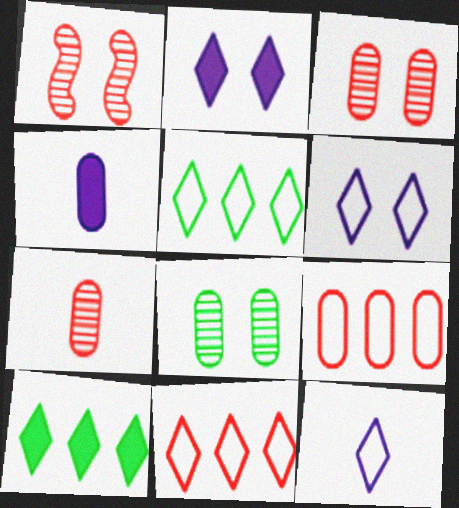[[1, 4, 5], 
[4, 8, 9]]